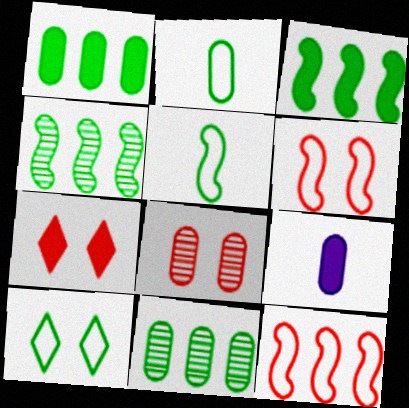[[3, 7, 9], 
[6, 7, 8]]